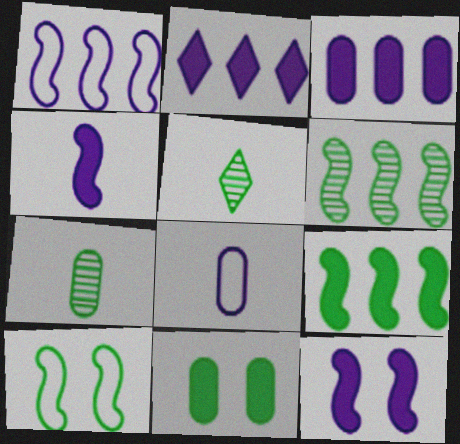[]